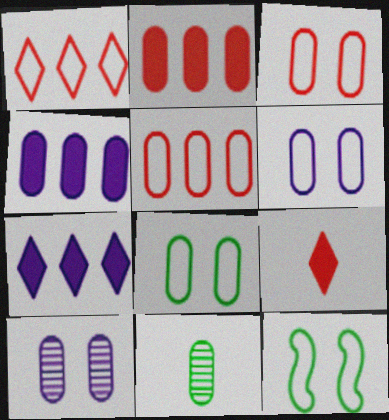[[2, 6, 11], 
[3, 4, 11], 
[3, 6, 8]]